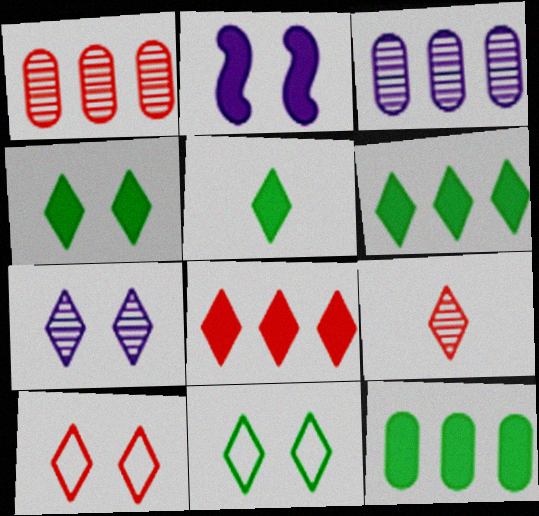[[4, 5, 6], 
[4, 7, 10], 
[8, 9, 10]]